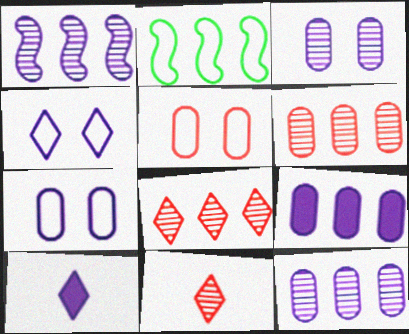[[1, 7, 10], 
[2, 8, 9]]